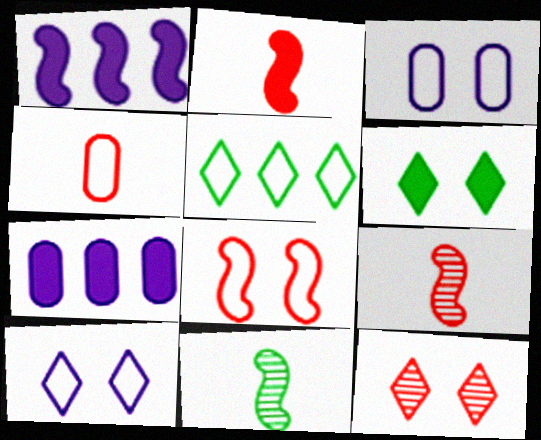[[1, 8, 11], 
[2, 6, 7], 
[6, 10, 12]]